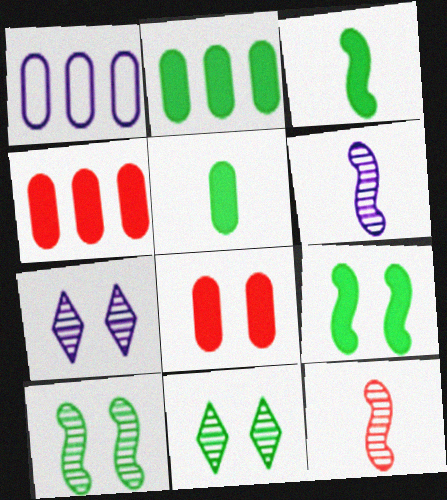[]